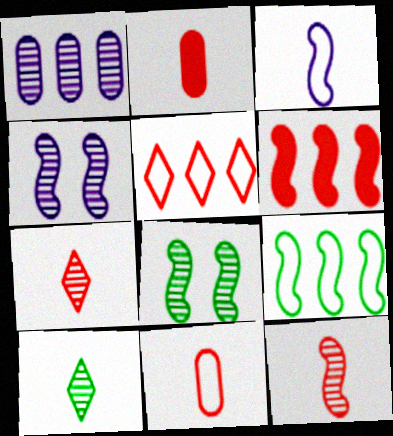[[1, 7, 8], 
[2, 3, 10], 
[3, 6, 8]]